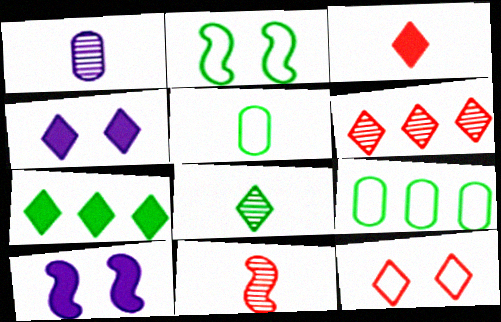[[1, 8, 11], 
[3, 4, 7], 
[3, 6, 12], 
[4, 9, 11], 
[5, 6, 10]]